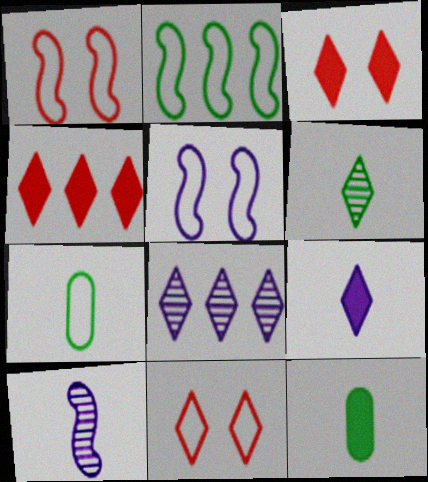[[1, 8, 12]]